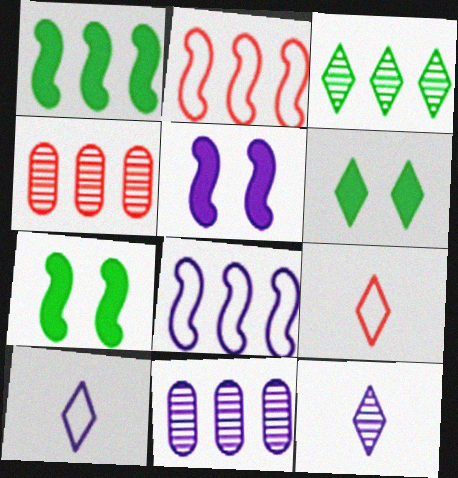[[4, 7, 10], 
[5, 10, 11], 
[7, 9, 11]]